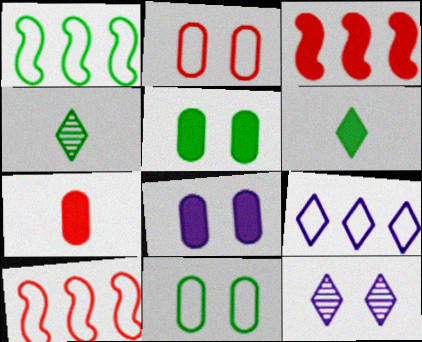[[1, 4, 5], 
[1, 7, 12], 
[3, 6, 8], 
[4, 8, 10]]